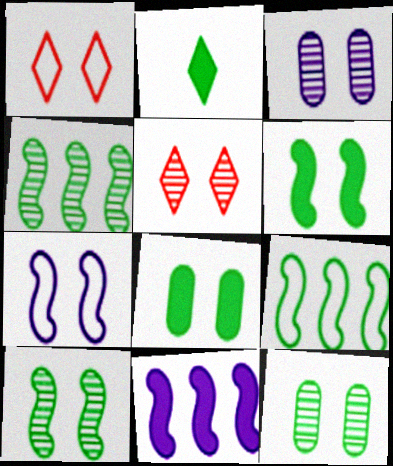[[1, 3, 6], 
[2, 9, 12], 
[3, 5, 10], 
[5, 7, 8]]